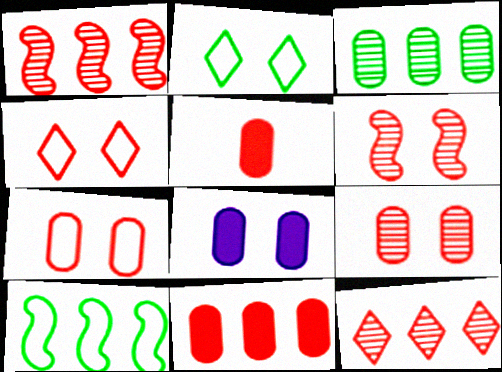[[1, 4, 5], 
[2, 6, 8]]